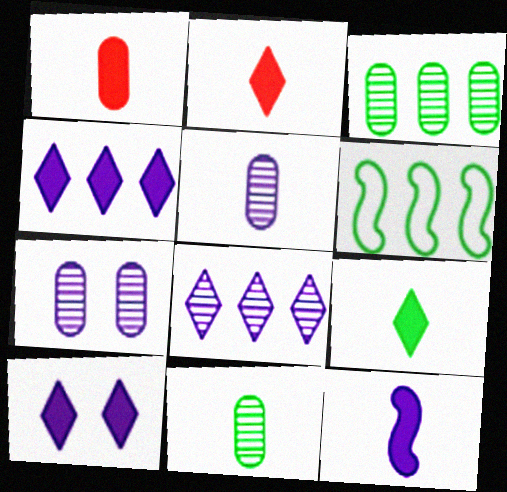[[1, 9, 12], 
[2, 6, 7]]